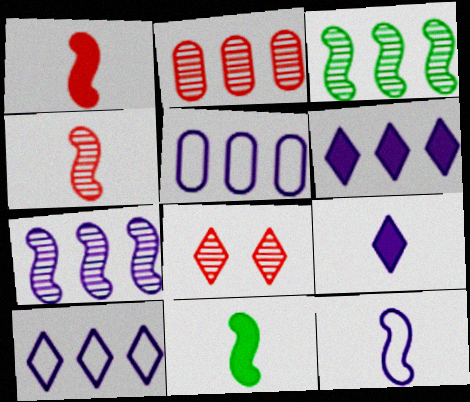[[2, 4, 8], 
[4, 11, 12], 
[5, 6, 7], 
[5, 8, 11]]